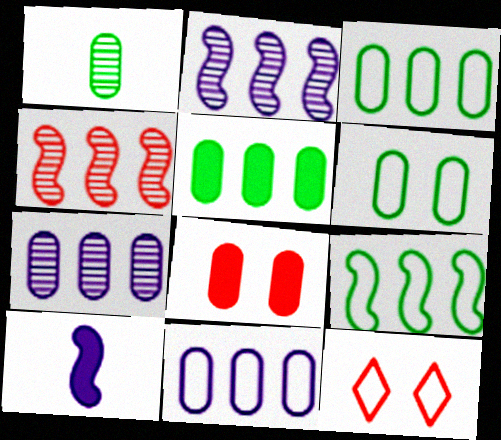[[1, 5, 6], 
[1, 8, 11]]